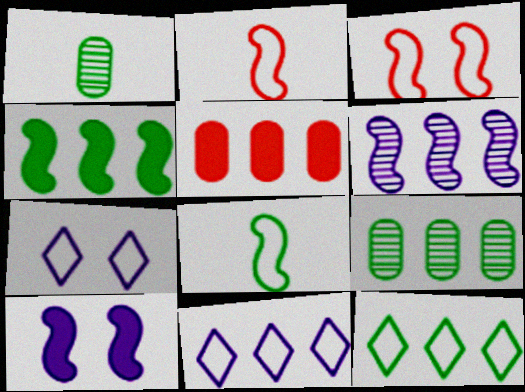[[4, 9, 12], 
[5, 6, 12]]